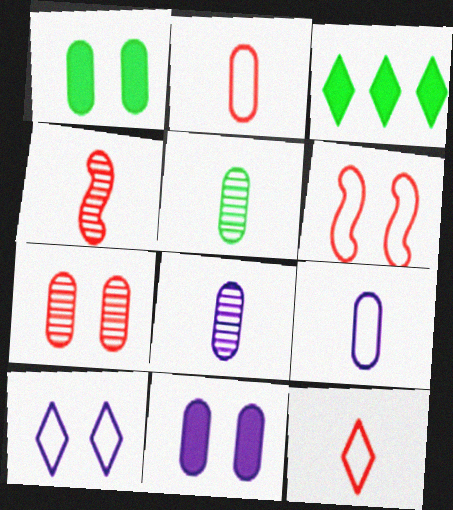[[3, 6, 8]]